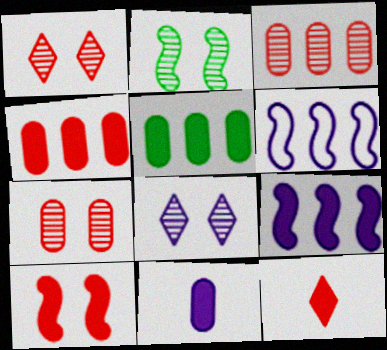[[2, 7, 8], 
[4, 10, 12], 
[6, 8, 11]]